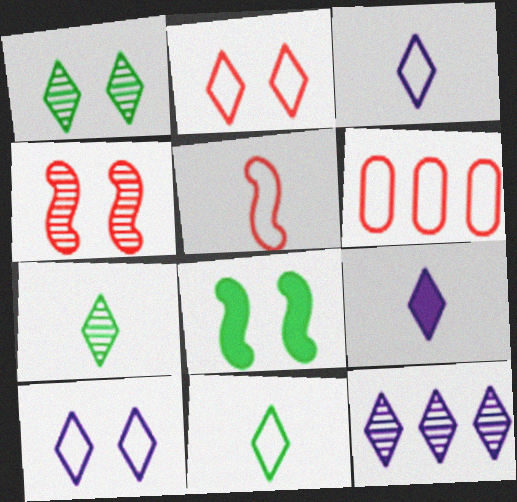[[2, 5, 6], 
[9, 10, 12]]